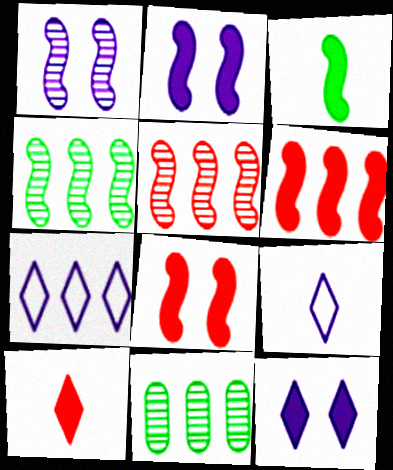[[2, 3, 6], 
[6, 7, 11], 
[8, 9, 11]]